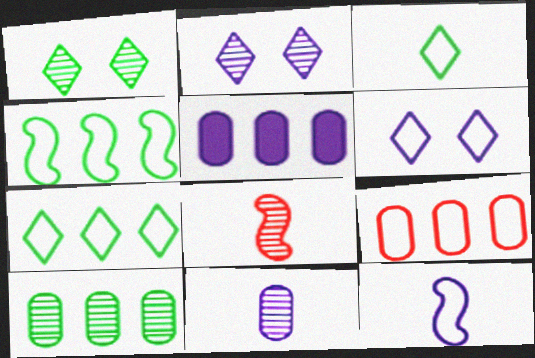[[2, 5, 12], 
[2, 8, 10], 
[5, 9, 10]]